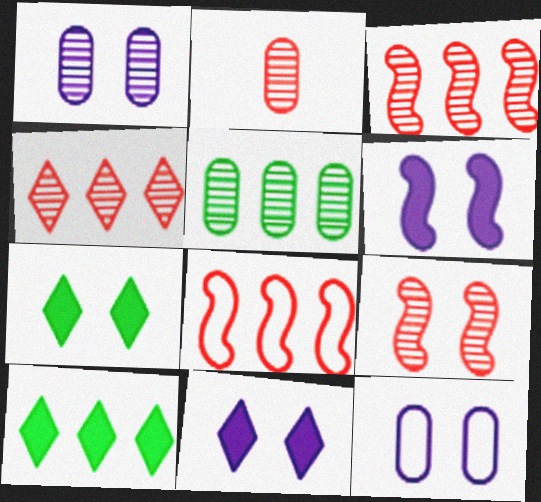[[1, 2, 5], 
[2, 4, 9], 
[7, 9, 12]]